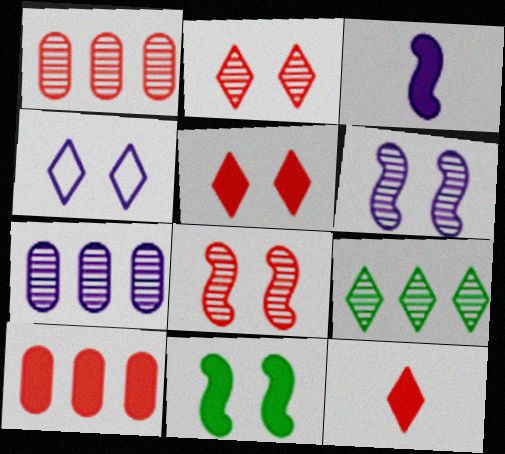[[3, 4, 7], 
[4, 9, 12]]